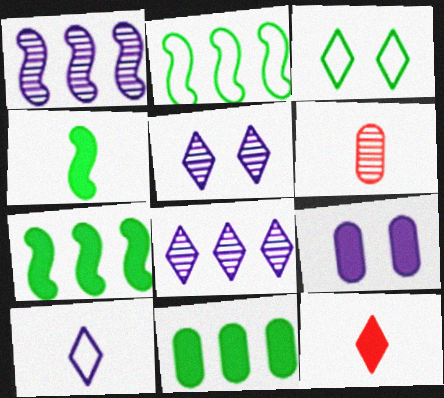[[1, 9, 10], 
[3, 8, 12], 
[4, 6, 10], 
[7, 9, 12]]